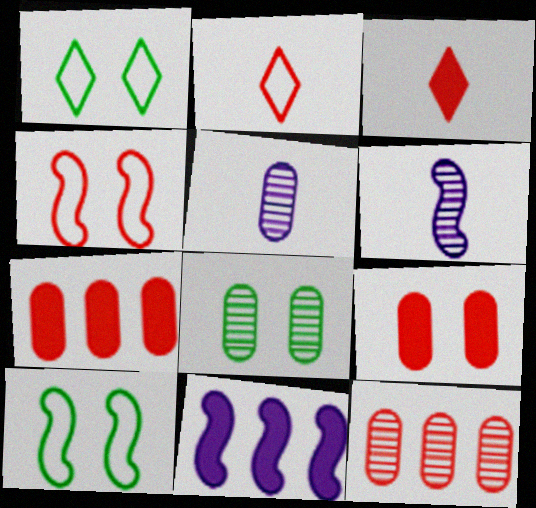[[1, 6, 7], 
[2, 8, 11], 
[3, 4, 12], 
[5, 8, 12]]